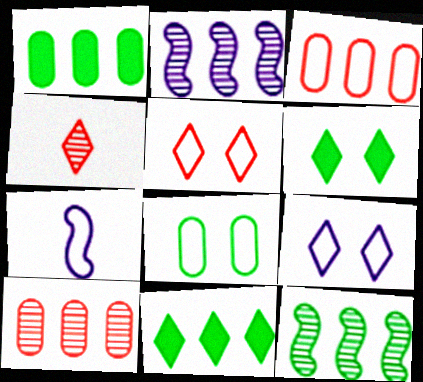[[2, 3, 11], 
[4, 9, 11], 
[6, 7, 10]]